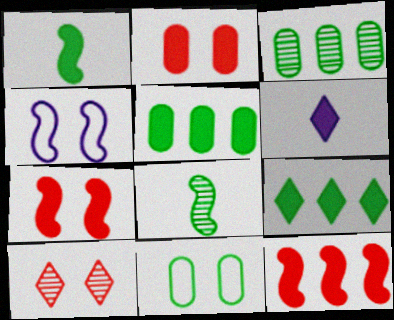[[4, 8, 12], 
[5, 6, 7], 
[8, 9, 11]]